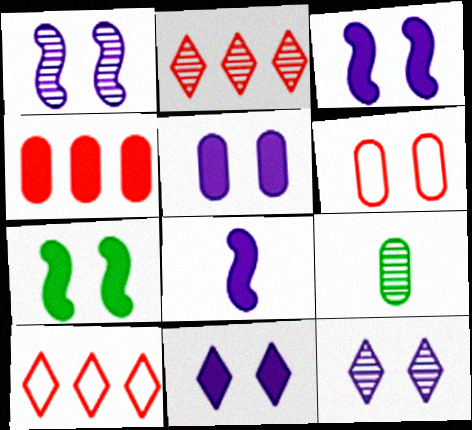[[1, 2, 9], 
[3, 5, 11], 
[3, 9, 10], 
[6, 7, 12]]